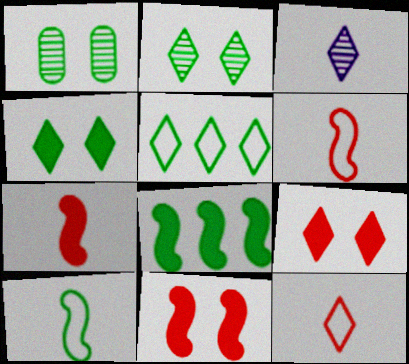[[3, 5, 9]]